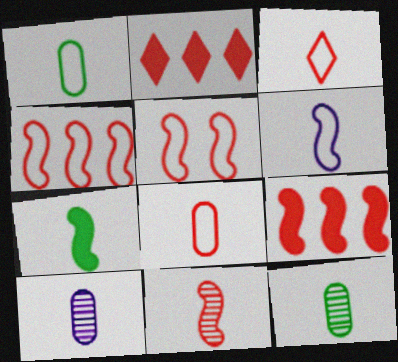[[1, 3, 6], 
[3, 7, 10], 
[5, 9, 11], 
[6, 7, 11]]